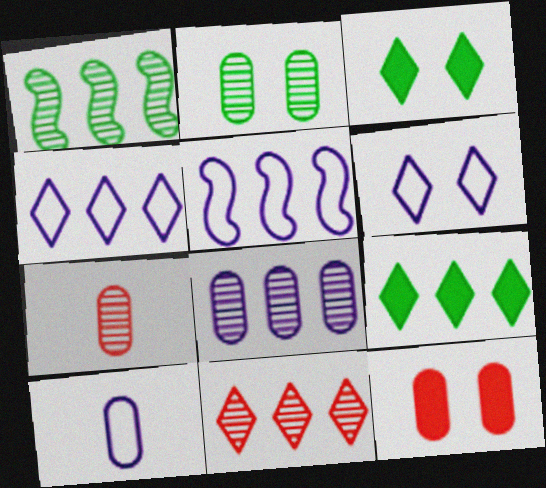[[1, 8, 11], 
[2, 7, 8], 
[3, 5, 7], 
[4, 9, 11], 
[5, 6, 10]]